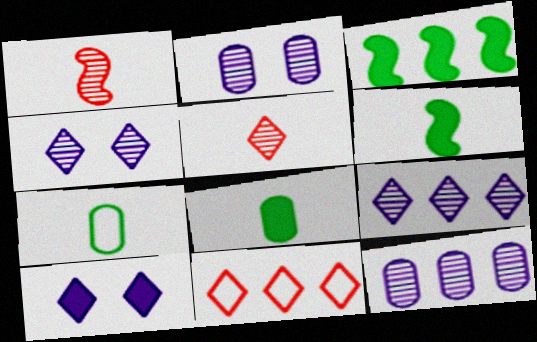[[2, 6, 11], 
[3, 11, 12]]